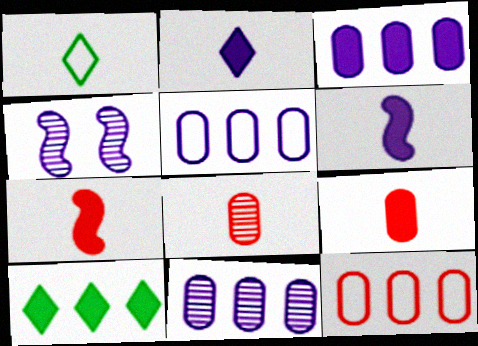[[1, 6, 8], 
[2, 4, 5], 
[3, 5, 11]]